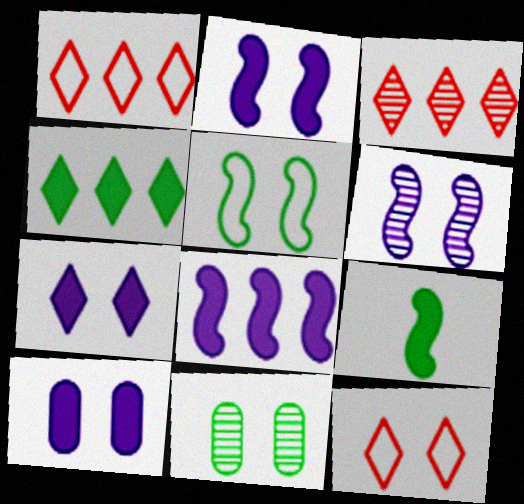[[2, 7, 10], 
[2, 11, 12]]